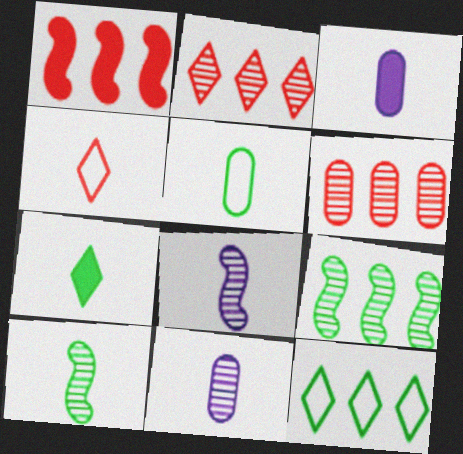[[3, 4, 10], 
[5, 7, 10]]